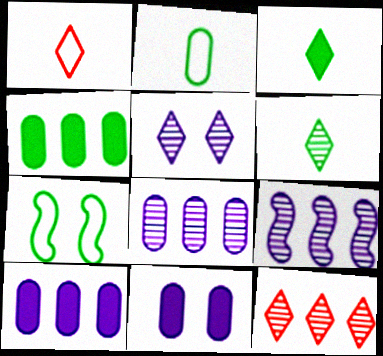[[4, 6, 7], 
[5, 6, 12]]